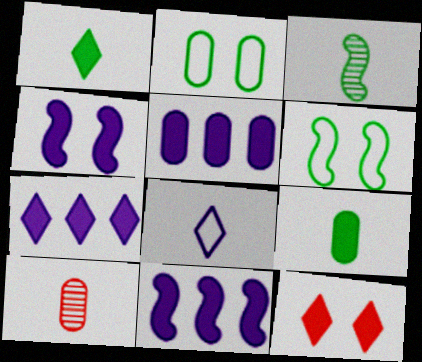[[1, 7, 12], 
[2, 5, 10], 
[5, 7, 11], 
[6, 7, 10], 
[9, 11, 12]]